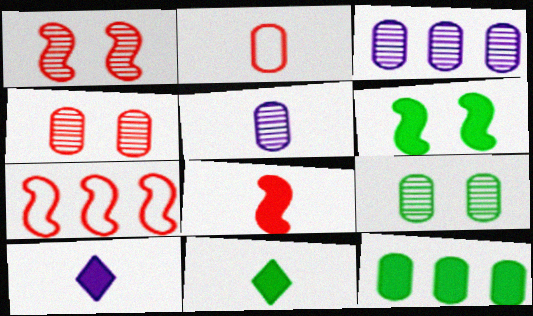[[1, 7, 8], 
[6, 11, 12], 
[7, 9, 10]]